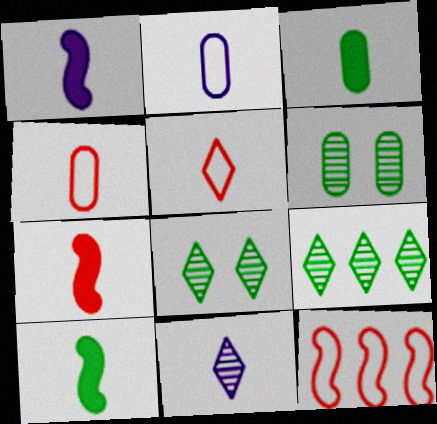[[1, 2, 11], 
[1, 7, 10], 
[4, 10, 11]]